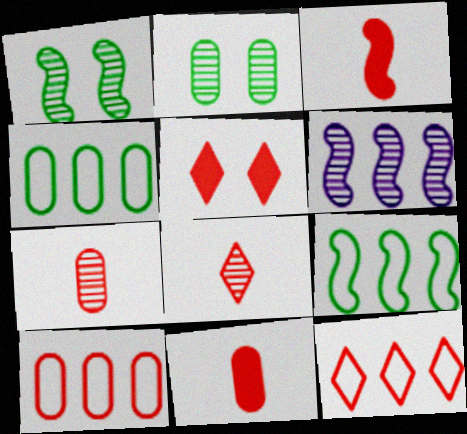[[2, 6, 8], 
[5, 8, 12]]